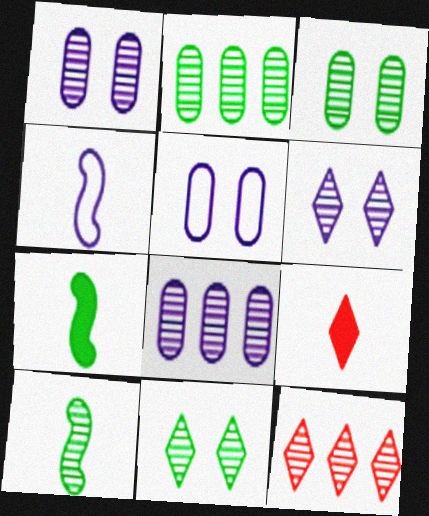[[1, 10, 12], 
[2, 10, 11], 
[5, 7, 12]]